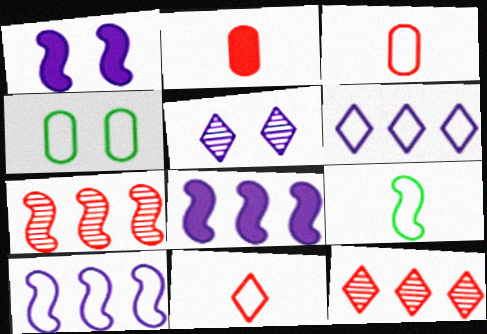[[1, 7, 9], 
[4, 10, 11]]